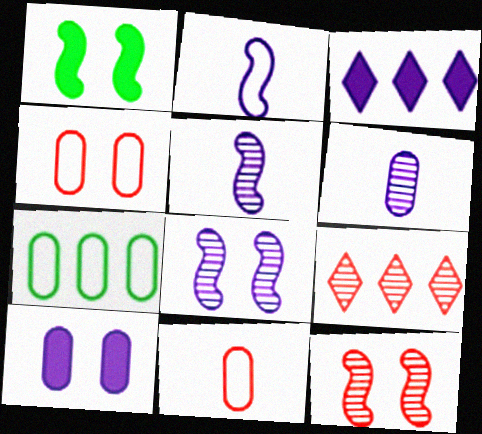[]